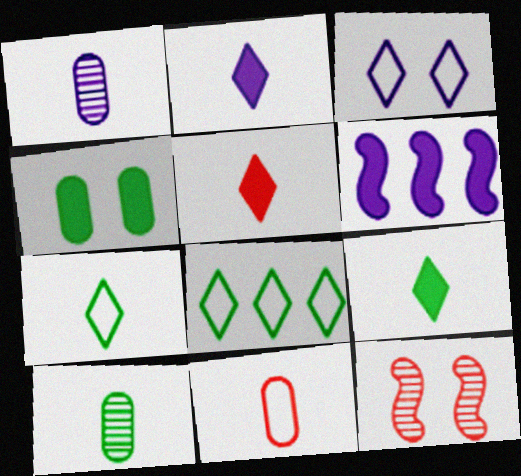[[1, 3, 6], 
[2, 5, 9], 
[3, 4, 12], 
[4, 5, 6]]